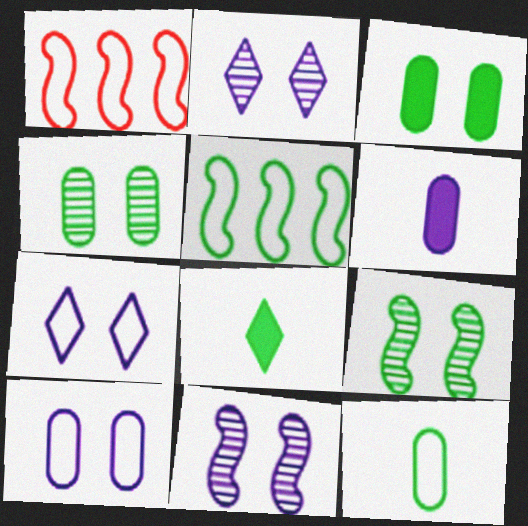[[1, 7, 12], 
[4, 5, 8]]